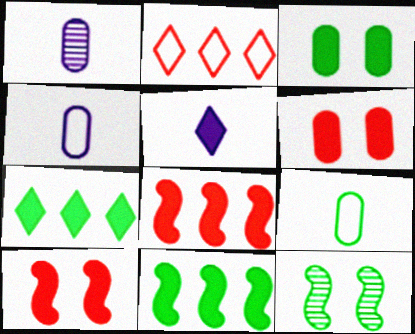[[3, 5, 8], 
[5, 6, 11], 
[7, 9, 12]]